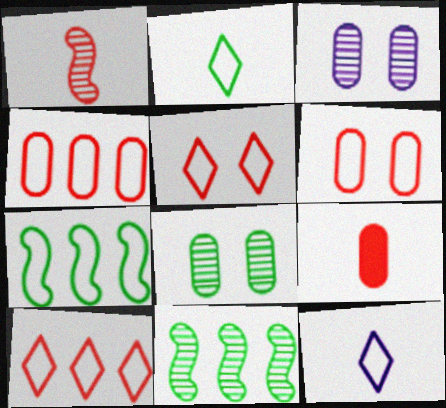[[6, 7, 12]]